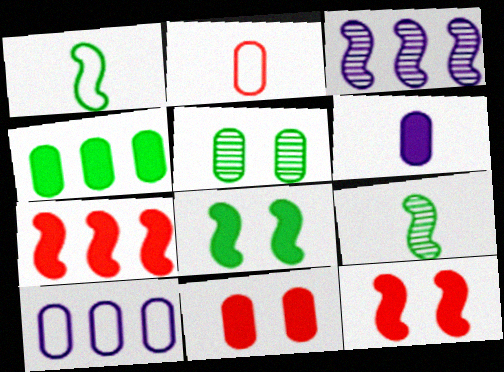[[1, 3, 12], 
[4, 6, 11]]